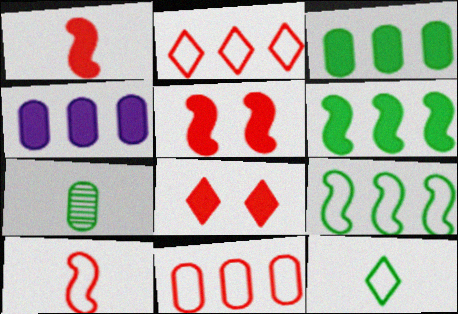[]